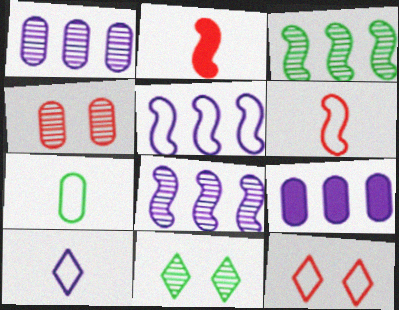[[4, 7, 9], 
[5, 7, 12], 
[6, 7, 10], 
[6, 9, 11]]